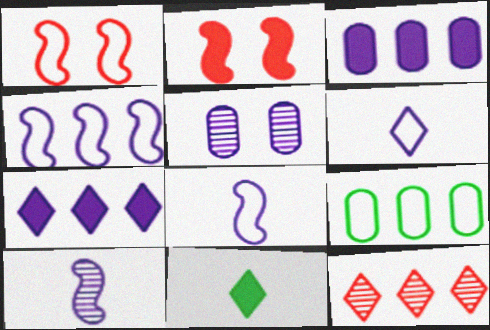[[1, 6, 9], 
[2, 3, 11], 
[5, 7, 8]]